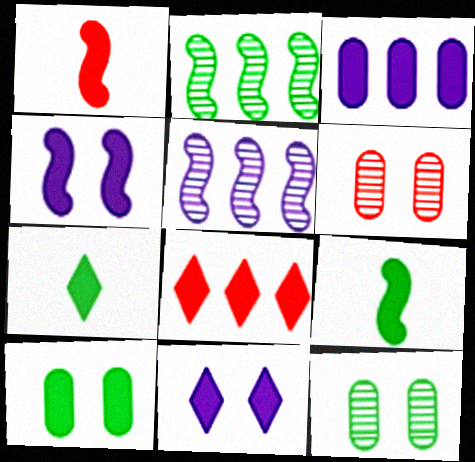[[7, 8, 11]]